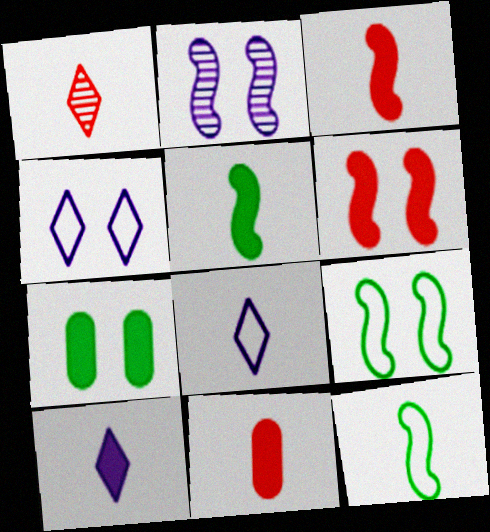[[2, 6, 9], 
[5, 10, 11]]